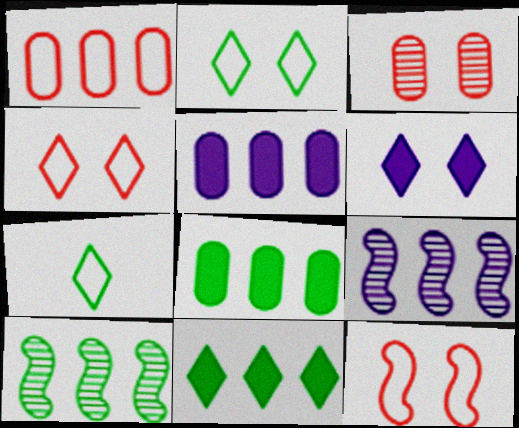[[1, 9, 11]]